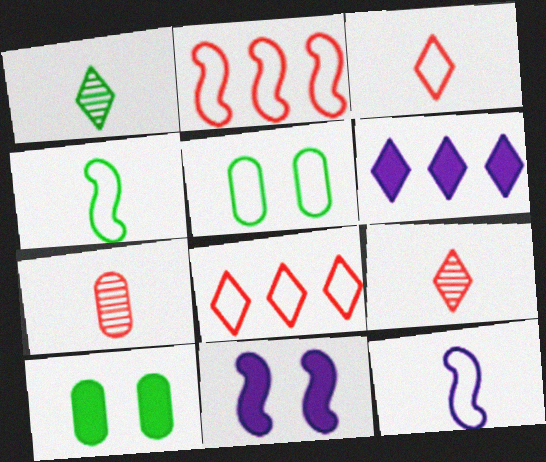[[5, 8, 12]]